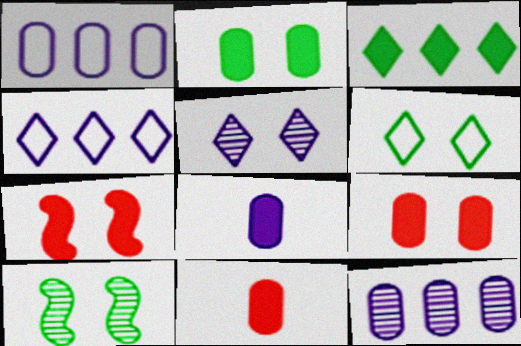[[2, 6, 10], 
[3, 7, 8], 
[4, 10, 11]]